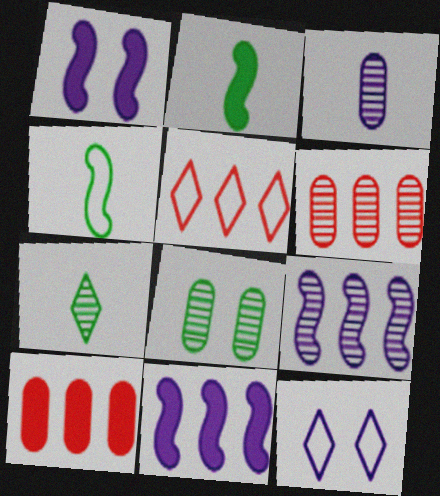[[2, 6, 12], 
[3, 6, 8], 
[3, 11, 12]]